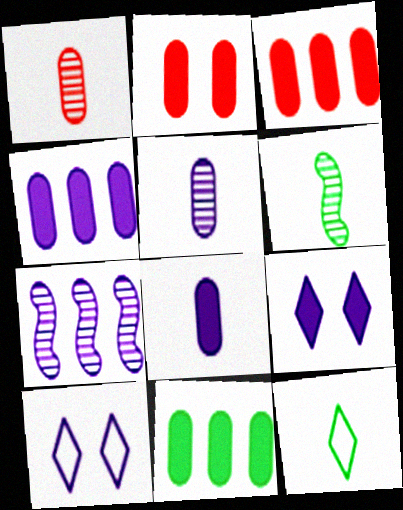[[2, 7, 12], 
[2, 8, 11], 
[3, 4, 11], 
[3, 6, 10], 
[7, 8, 10]]